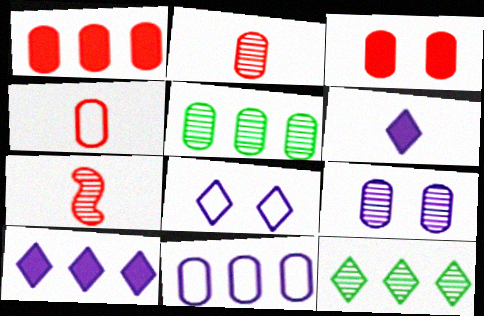[[1, 5, 11], 
[2, 5, 9], 
[7, 9, 12]]